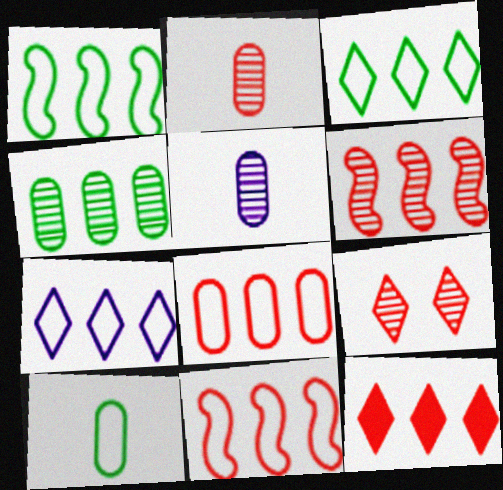[[1, 7, 8], 
[2, 6, 9], 
[6, 8, 12]]